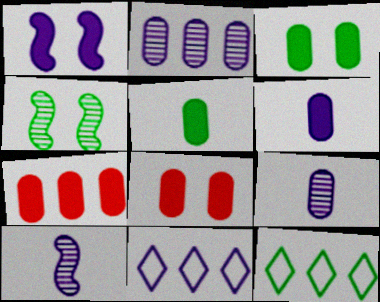[[1, 9, 11], 
[3, 6, 7], 
[4, 5, 12], 
[8, 10, 12]]